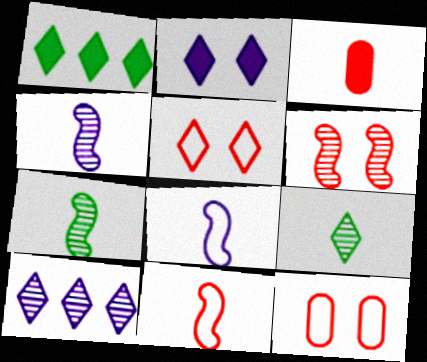[[1, 4, 12], 
[3, 8, 9]]